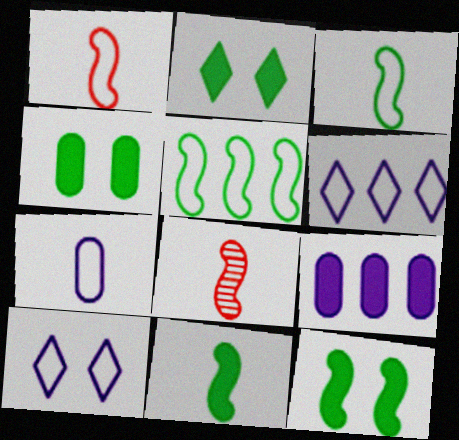[[2, 4, 12], 
[4, 6, 8]]